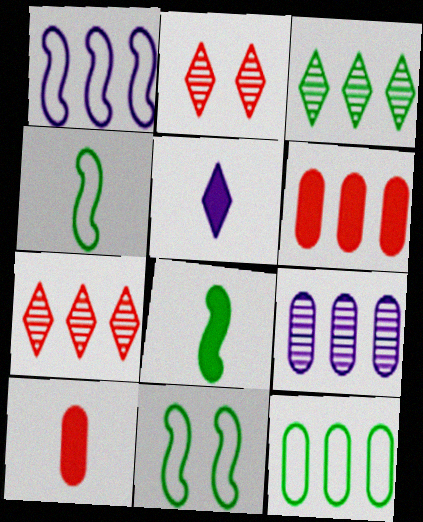[[1, 3, 6], 
[5, 8, 10], 
[6, 9, 12]]